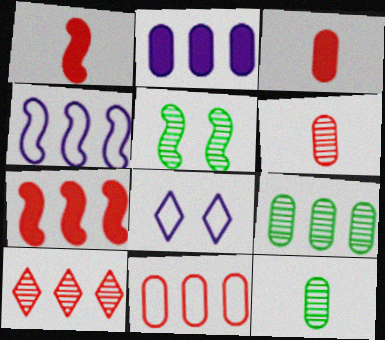[[1, 4, 5], 
[1, 8, 9], 
[2, 9, 11], 
[7, 8, 12], 
[7, 10, 11]]